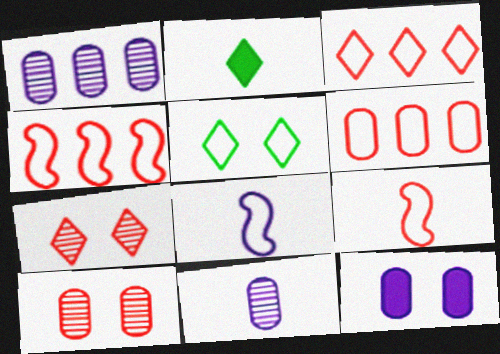[[2, 9, 11], 
[3, 4, 6], 
[5, 6, 8]]